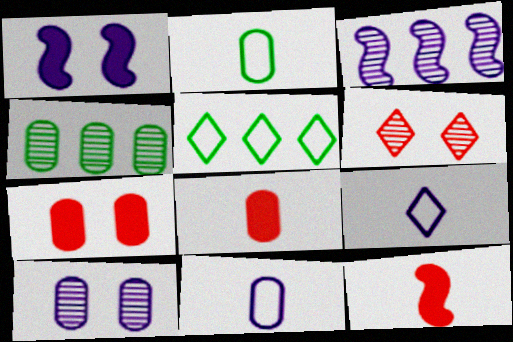[[4, 7, 11], 
[5, 10, 12]]